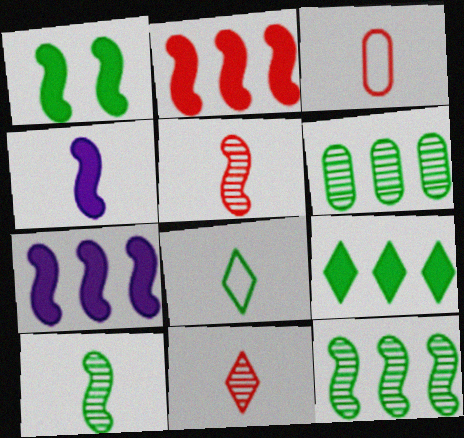[[1, 2, 4], 
[1, 6, 8]]